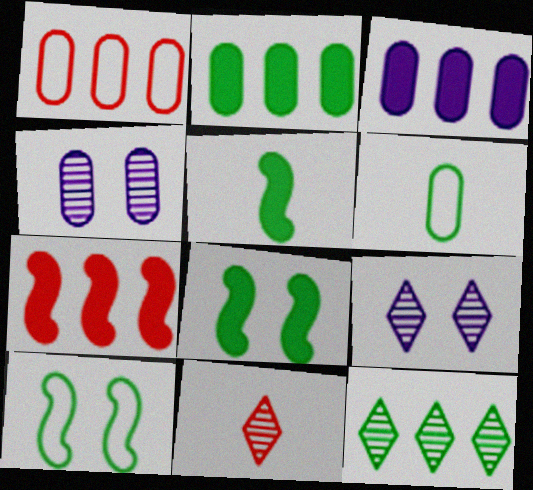[[1, 5, 9], 
[3, 10, 11], 
[6, 7, 9], 
[6, 8, 12], 
[9, 11, 12]]